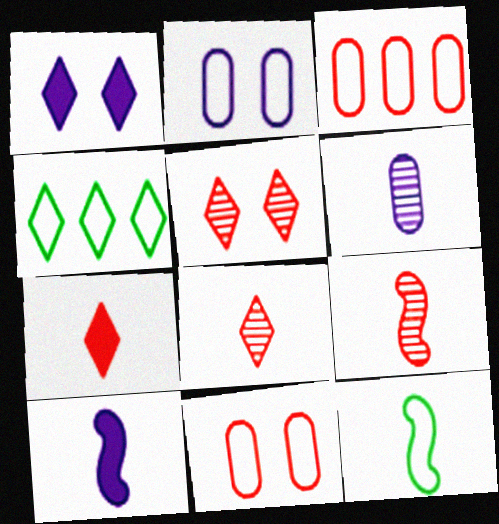[[1, 4, 8], 
[6, 7, 12], 
[9, 10, 12]]